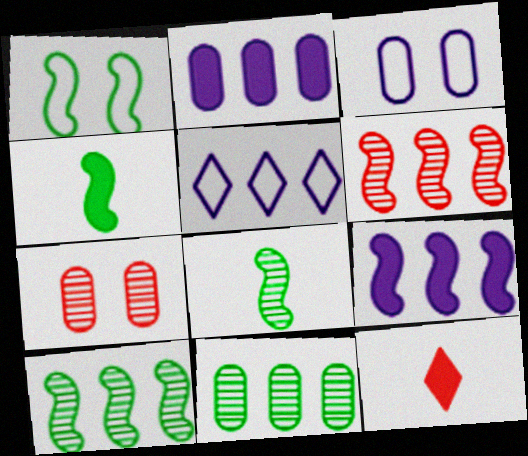[[1, 4, 10], 
[3, 10, 12], 
[4, 5, 7]]